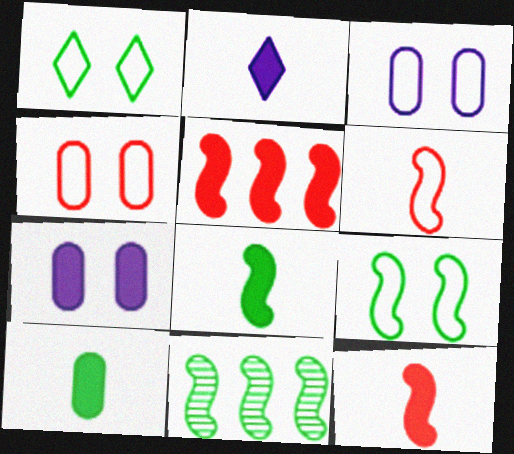[[1, 10, 11], 
[2, 4, 11], 
[2, 10, 12], 
[8, 9, 11]]